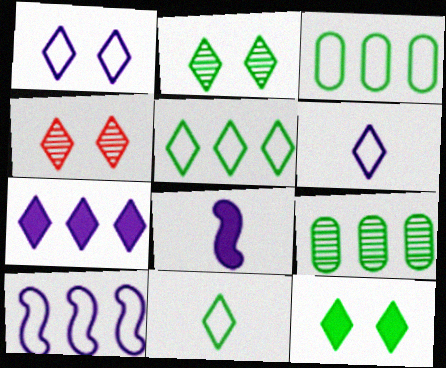[[1, 4, 12], 
[3, 4, 8], 
[4, 7, 11]]